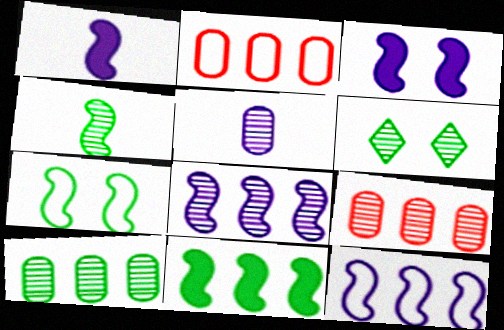[[1, 2, 6], 
[4, 6, 10], 
[4, 7, 11]]